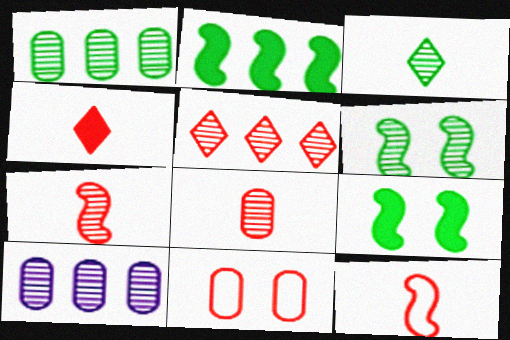[[1, 3, 6], 
[4, 8, 12]]